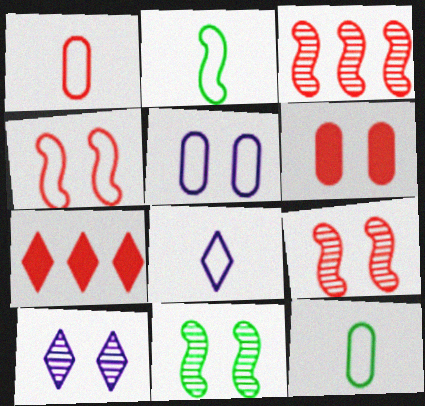[[1, 2, 8], 
[1, 7, 9]]